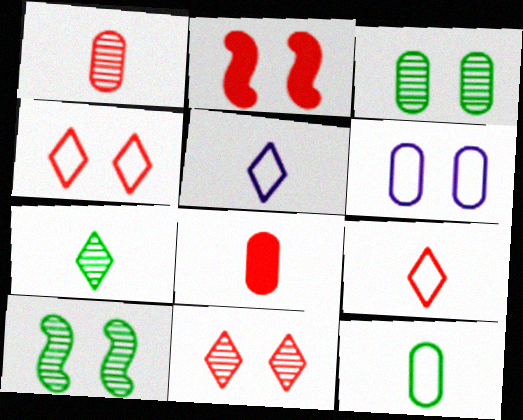[]